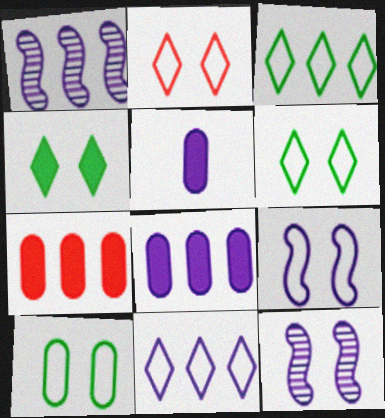[[1, 3, 7], 
[1, 8, 11], 
[2, 9, 10], 
[5, 11, 12]]